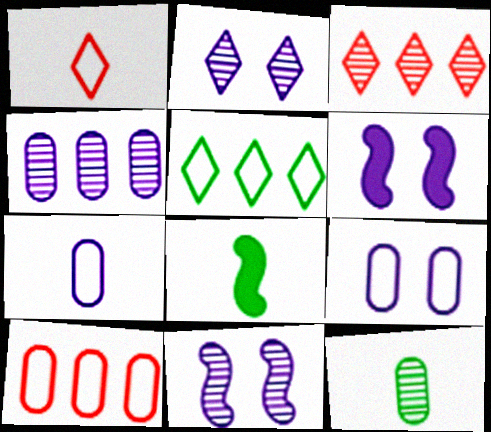[[2, 6, 9], 
[2, 8, 10], 
[3, 8, 9], 
[3, 11, 12]]